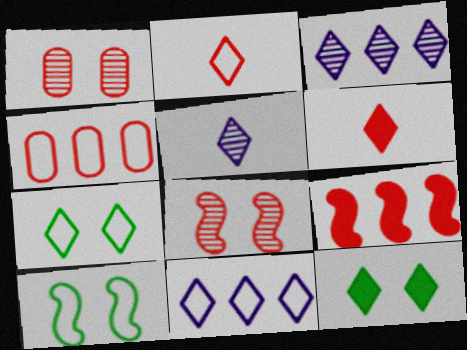[[1, 2, 9], 
[2, 3, 12], 
[2, 7, 11], 
[3, 6, 7], 
[4, 6, 8]]